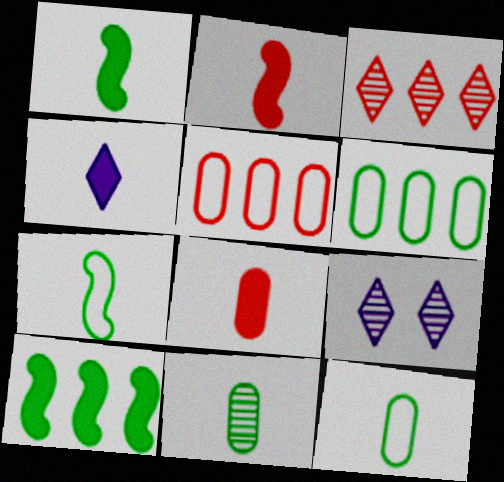[[1, 4, 8], 
[1, 5, 9], 
[2, 6, 9]]